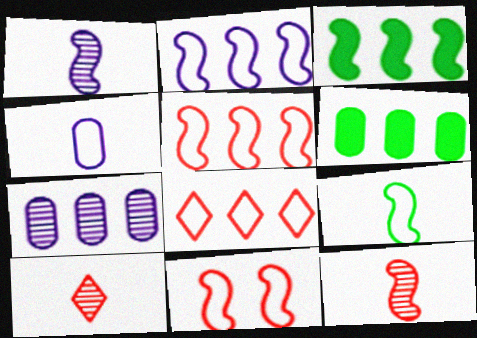[[1, 3, 11], 
[2, 9, 11], 
[3, 7, 8]]